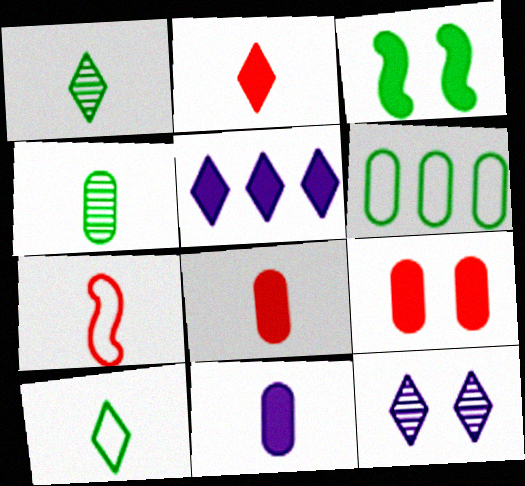[[1, 3, 6], 
[1, 7, 11], 
[3, 5, 8]]